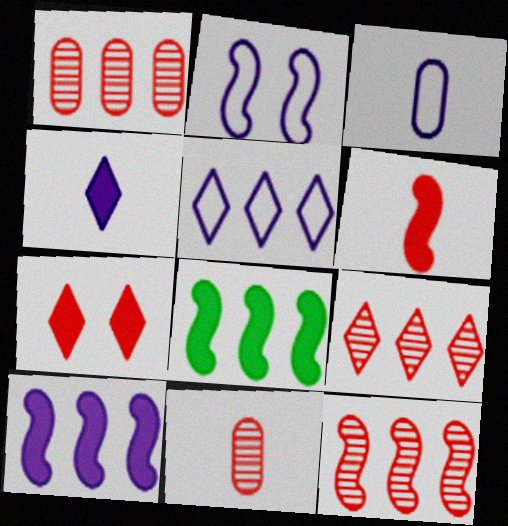[[1, 5, 8], 
[1, 9, 12], 
[2, 3, 5]]